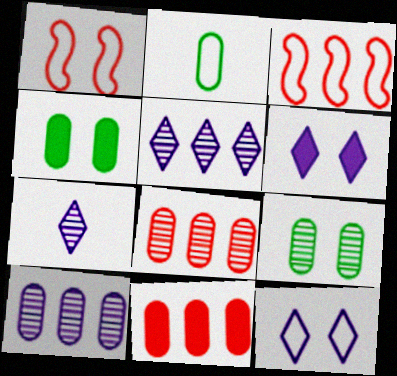[[1, 6, 9], 
[2, 3, 12], 
[3, 4, 7]]